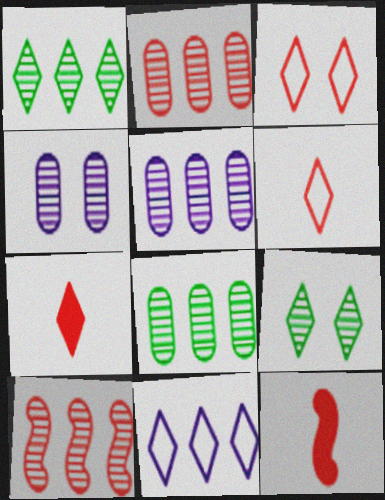[[1, 5, 10], 
[2, 3, 12], 
[2, 5, 8], 
[7, 9, 11]]